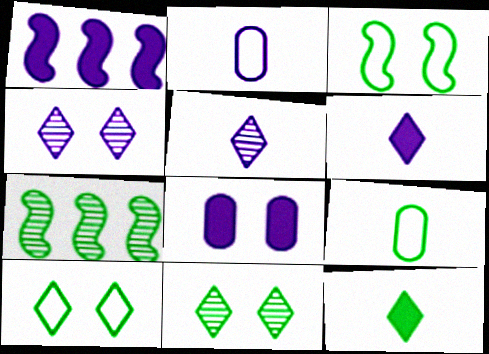[[1, 2, 4], 
[1, 6, 8]]